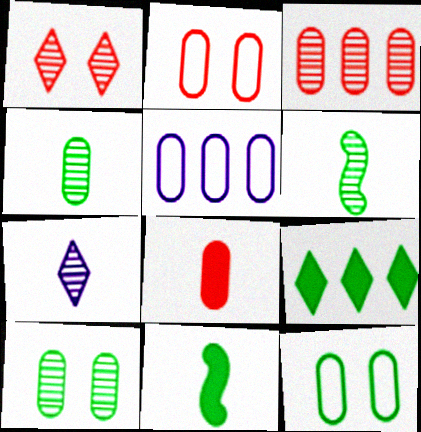[[1, 5, 11], 
[2, 3, 8], 
[5, 8, 10], 
[6, 9, 12]]